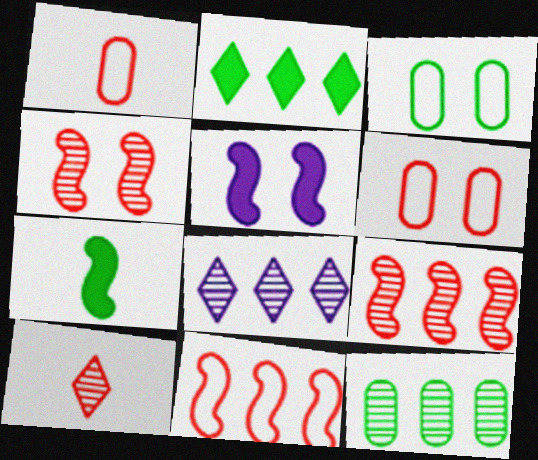[[6, 7, 8], 
[8, 9, 12]]